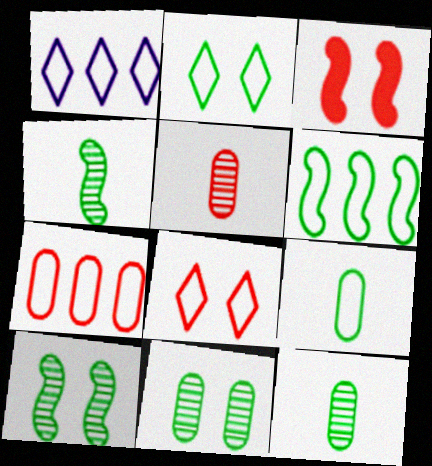[[1, 3, 12], 
[1, 6, 7], 
[2, 6, 9]]